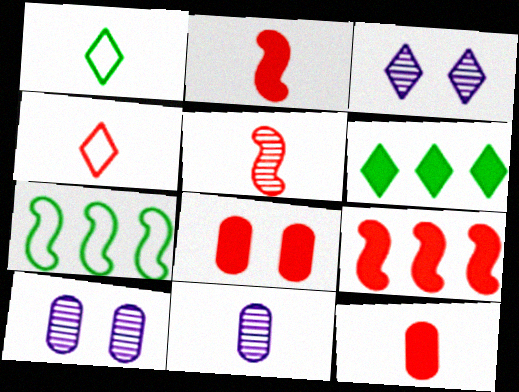[[1, 2, 11], 
[1, 9, 10], 
[3, 4, 6], 
[3, 7, 12], 
[4, 5, 12]]